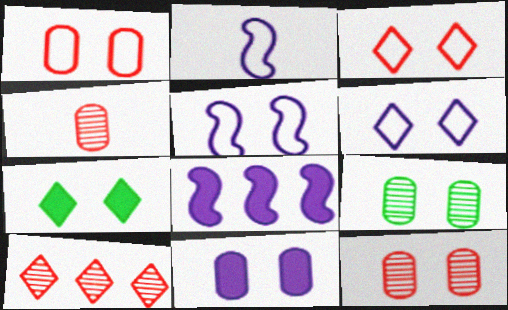[[1, 9, 11], 
[5, 7, 12]]